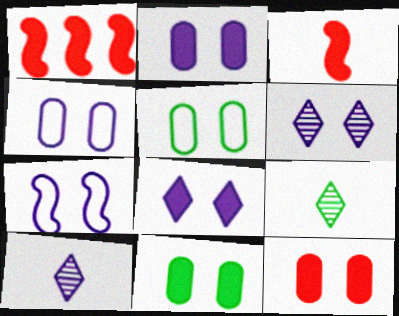[[1, 4, 9], 
[1, 5, 10], 
[2, 6, 7], 
[2, 11, 12]]